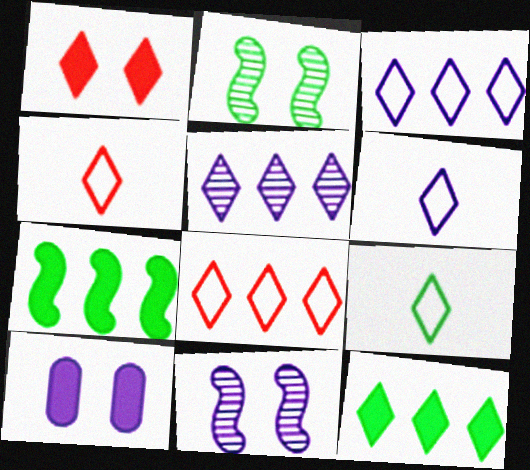[[1, 5, 9], 
[4, 6, 9], 
[5, 8, 12]]